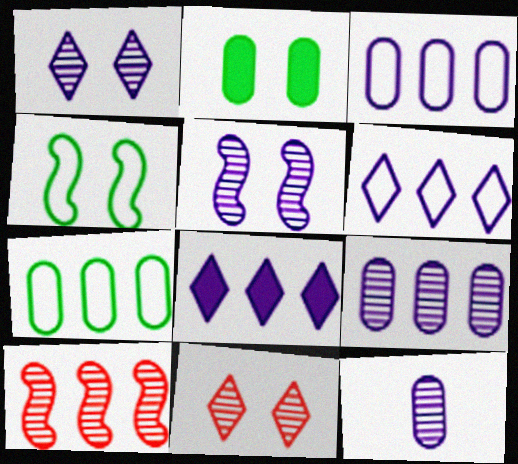[[7, 8, 10]]